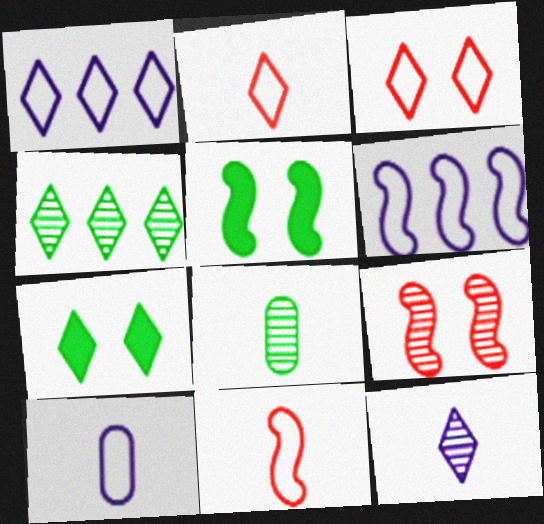[]